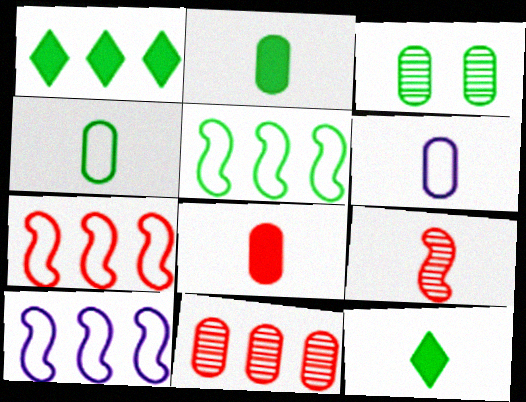[[1, 10, 11], 
[3, 5, 12], 
[5, 7, 10], 
[6, 9, 12]]